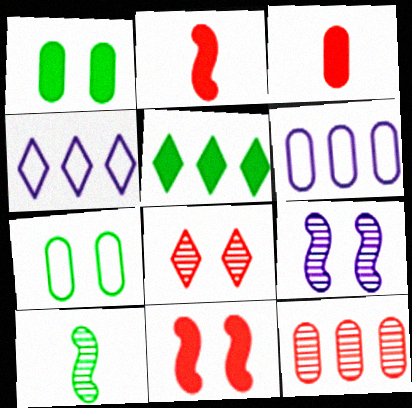[[5, 7, 10]]